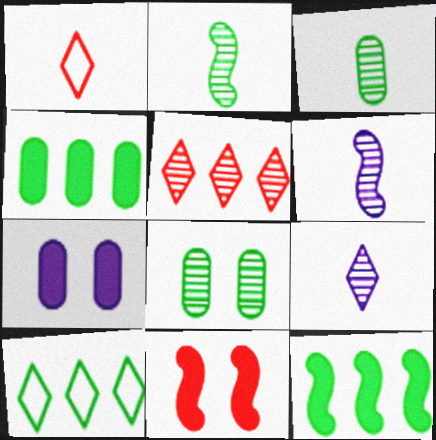[[5, 6, 8]]